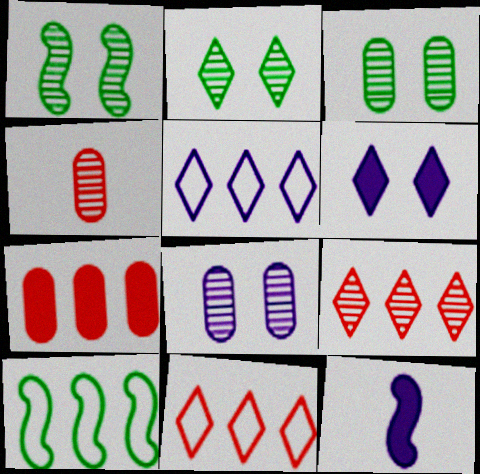[[1, 2, 3], 
[3, 11, 12], 
[4, 6, 10], 
[5, 8, 12]]